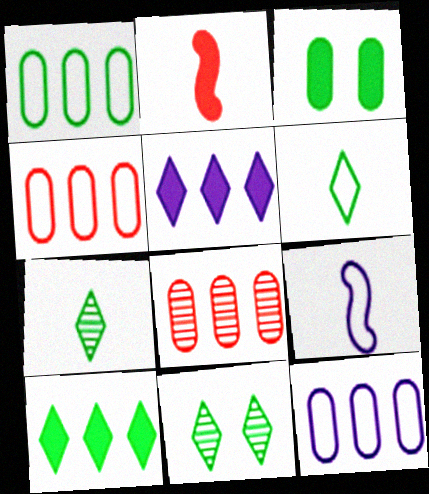[[1, 4, 12], 
[2, 3, 5], 
[2, 11, 12], 
[6, 10, 11]]